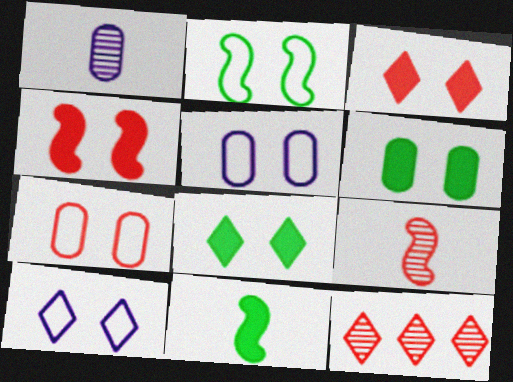[[2, 7, 10], 
[5, 11, 12]]